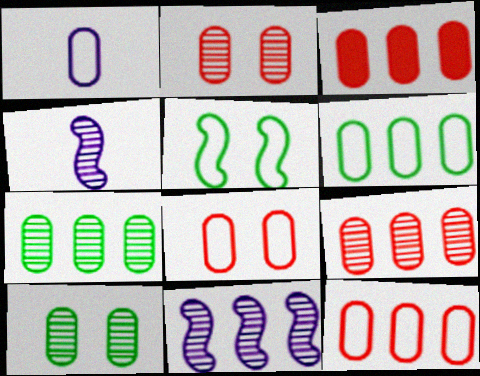[[1, 3, 10], 
[1, 6, 8], 
[3, 9, 12]]